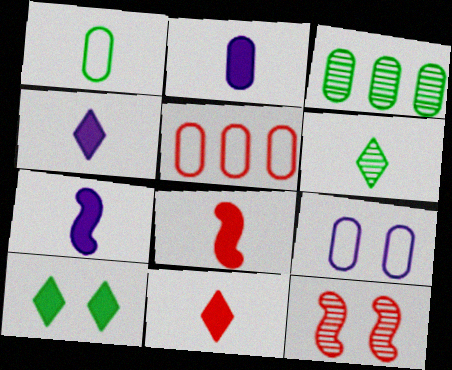[[1, 5, 9], 
[2, 4, 7], 
[5, 11, 12], 
[9, 10, 12]]